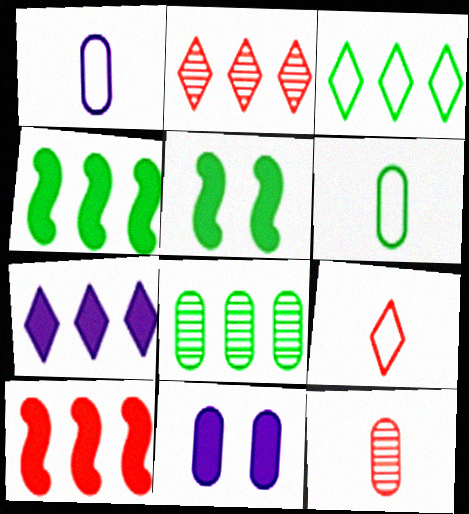[[1, 2, 5], 
[2, 3, 7], 
[3, 4, 8]]